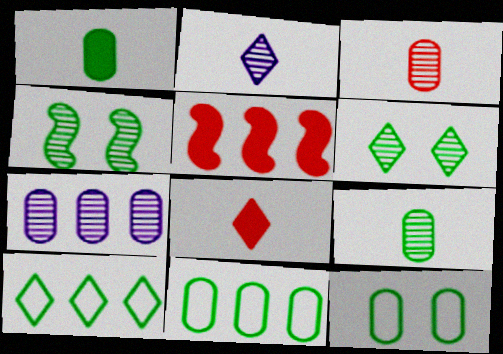[[1, 4, 10], 
[2, 5, 12], 
[5, 7, 10]]